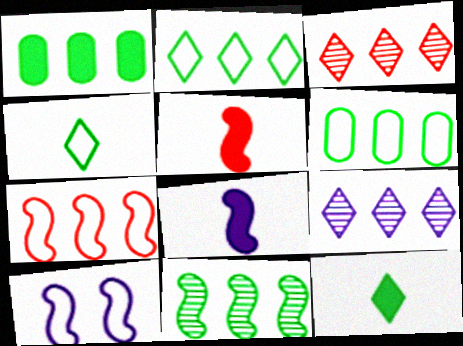[[1, 2, 11], 
[1, 7, 9], 
[5, 10, 11]]